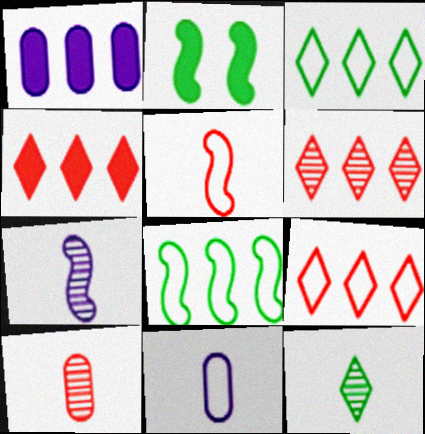[[1, 6, 8], 
[2, 6, 11], 
[4, 6, 9], 
[7, 10, 12]]